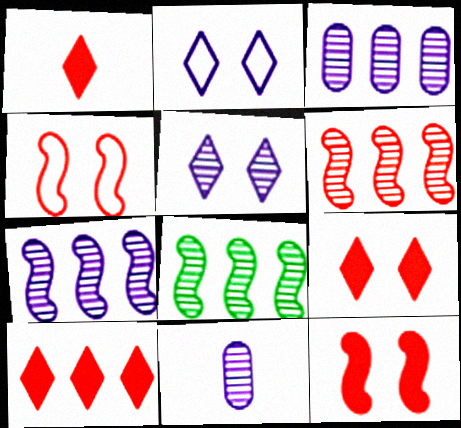[[1, 9, 10], 
[5, 7, 11], 
[6, 7, 8]]